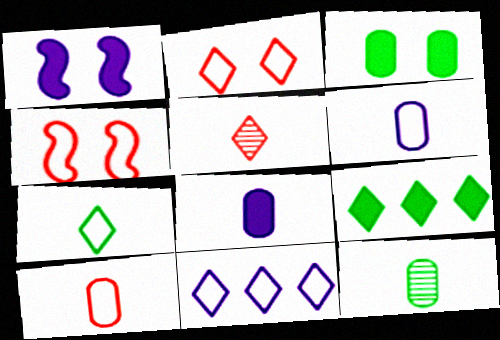[[2, 7, 11], 
[8, 10, 12]]